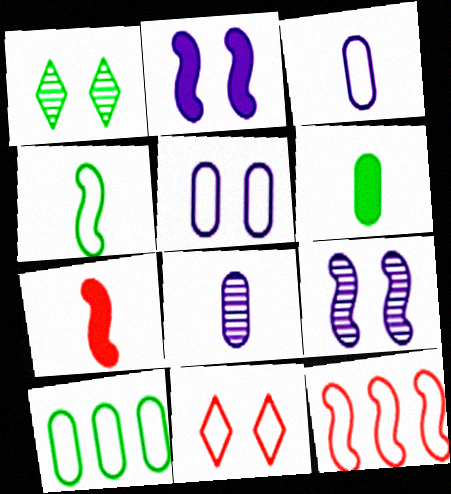[]